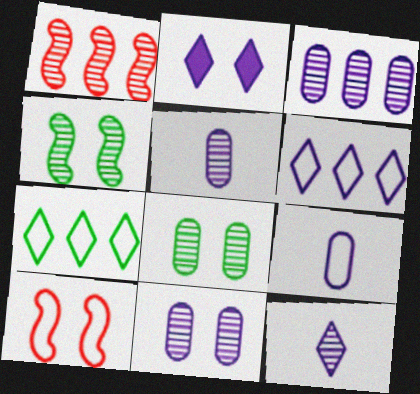[[1, 8, 12], 
[2, 6, 12], 
[2, 8, 10], 
[3, 5, 11], 
[7, 9, 10]]